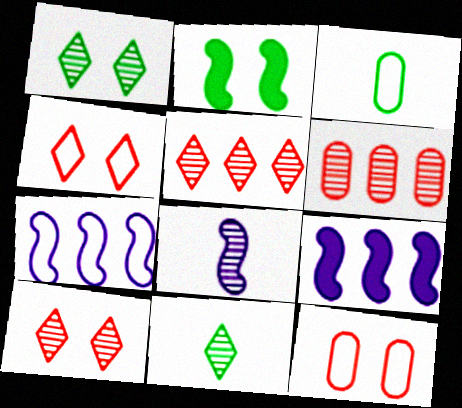[[1, 6, 8], 
[3, 4, 7], 
[3, 9, 10], 
[9, 11, 12]]